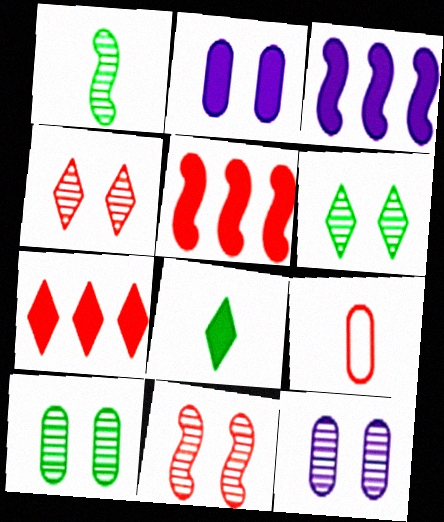[[2, 5, 8], 
[3, 6, 9], 
[4, 5, 9], 
[6, 11, 12], 
[7, 9, 11]]